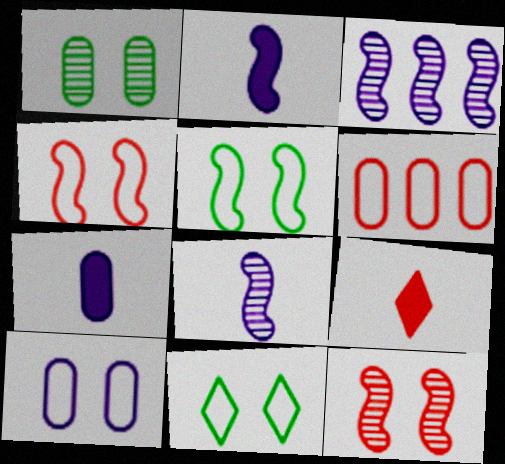[[1, 6, 7], 
[4, 10, 11], 
[6, 9, 12]]